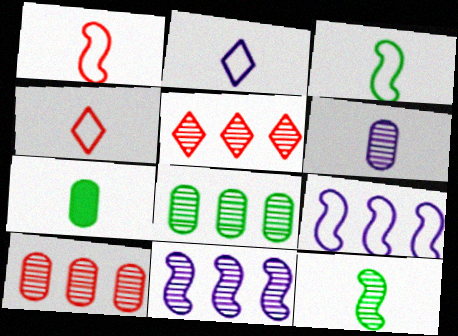[[5, 8, 11]]